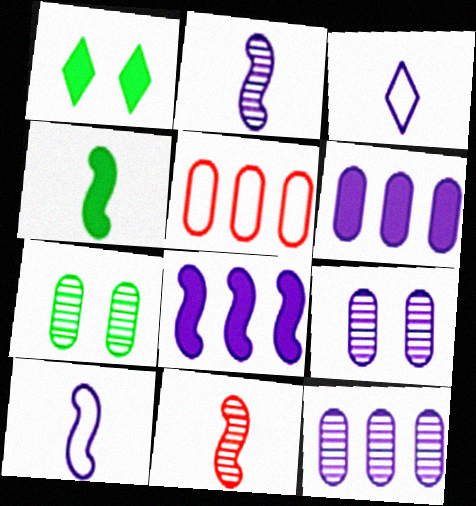[[1, 2, 5], 
[3, 8, 9], 
[4, 10, 11]]